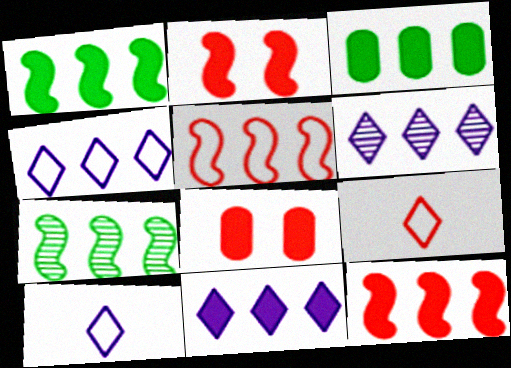[[3, 5, 6], 
[3, 11, 12], 
[4, 6, 11], 
[7, 8, 10]]